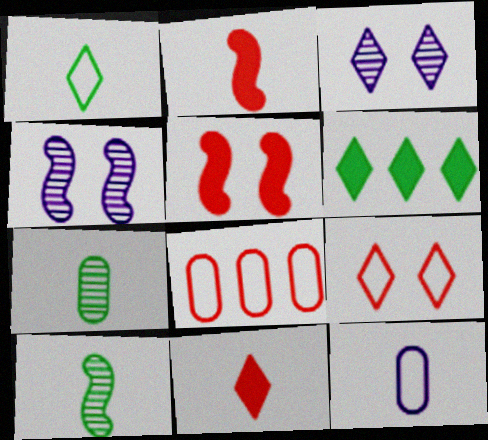[[10, 11, 12]]